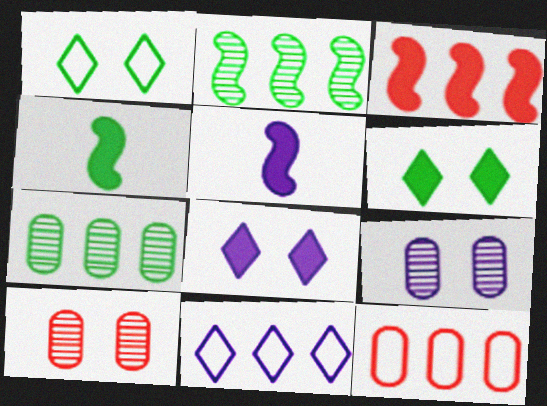[[1, 4, 7], 
[3, 7, 11], 
[4, 10, 11], 
[5, 9, 11]]